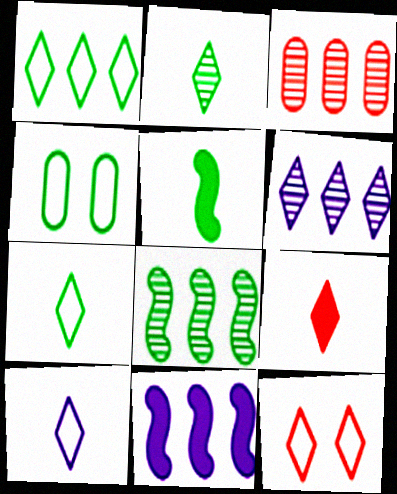[[1, 3, 11], 
[1, 10, 12], 
[2, 9, 10], 
[3, 6, 8]]